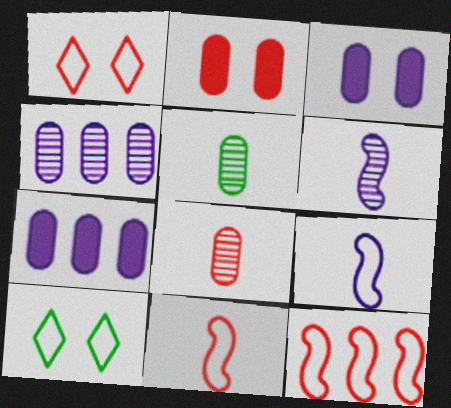[]